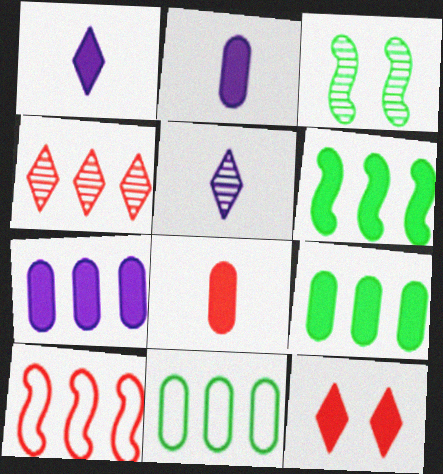[[2, 6, 12]]